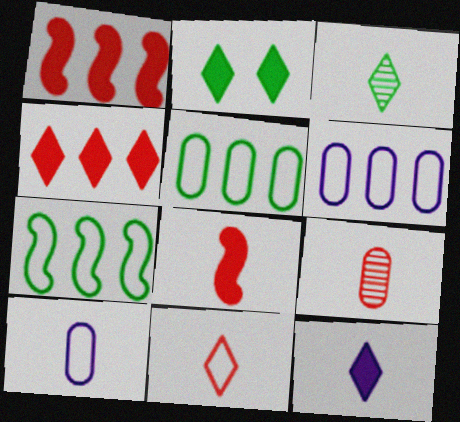[[2, 4, 12], 
[3, 8, 10], 
[3, 11, 12], 
[8, 9, 11]]